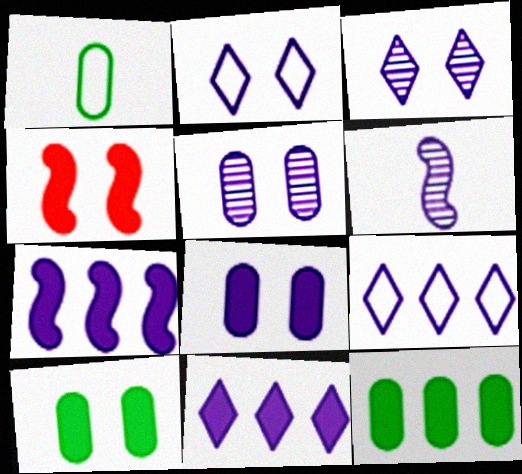[[6, 8, 9]]